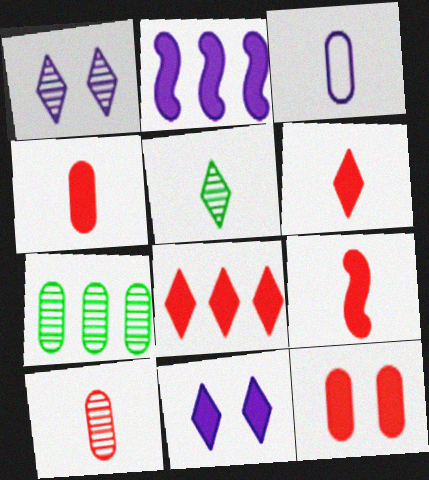[[1, 2, 3], 
[3, 5, 9], 
[3, 7, 12], 
[4, 6, 9], 
[8, 9, 12]]